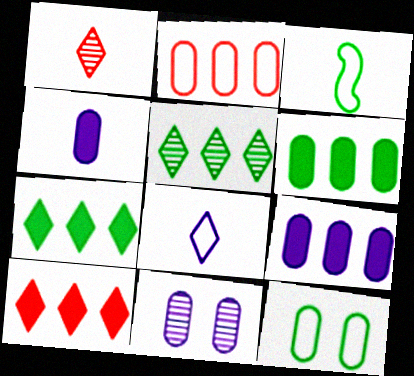[[1, 3, 4], 
[3, 10, 11]]